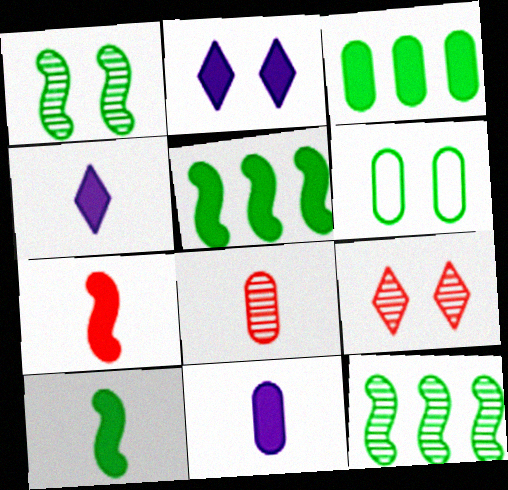[[2, 3, 7]]